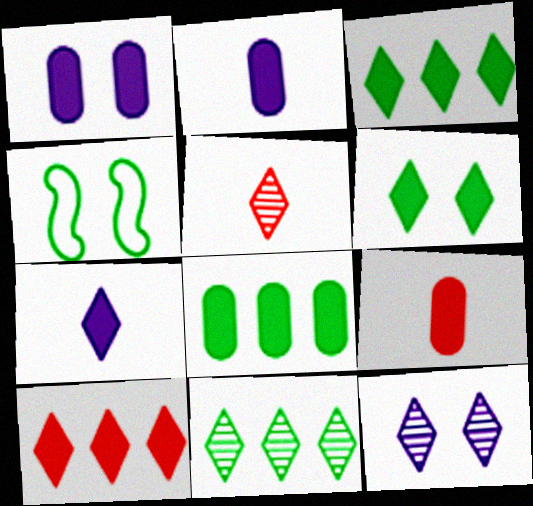[[1, 8, 9], 
[5, 11, 12], 
[6, 7, 10]]